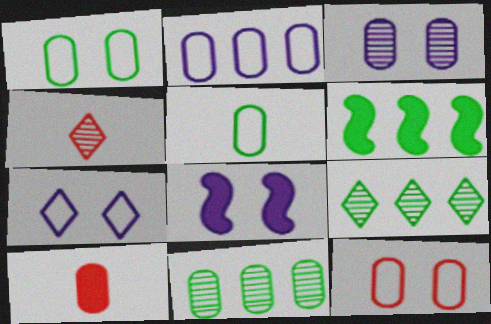[[2, 5, 12], 
[3, 7, 8]]